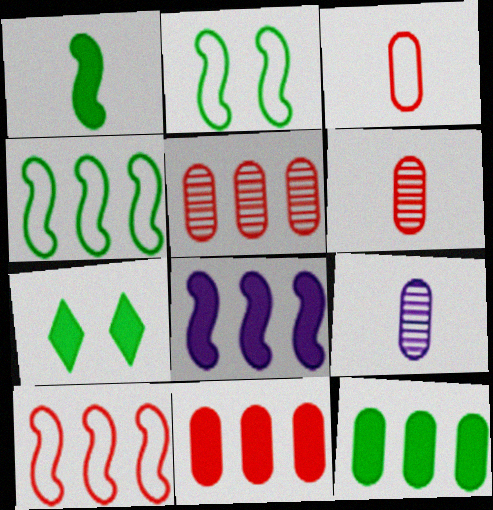[[1, 7, 12], 
[7, 9, 10]]